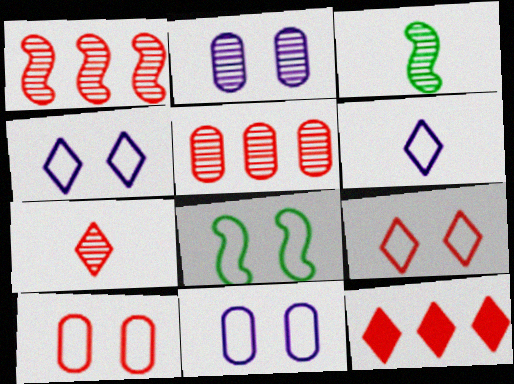[[3, 11, 12], 
[4, 8, 10], 
[7, 9, 12], 
[8, 9, 11]]